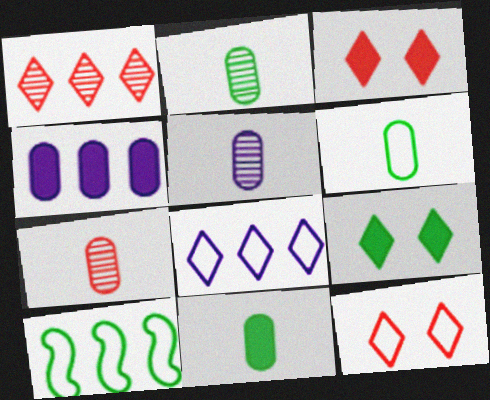[[1, 4, 10], 
[2, 5, 7], 
[2, 6, 11], 
[2, 9, 10], 
[3, 5, 10]]